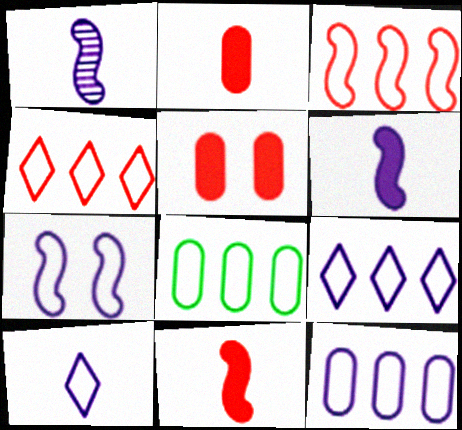[[3, 8, 9], 
[7, 10, 12]]